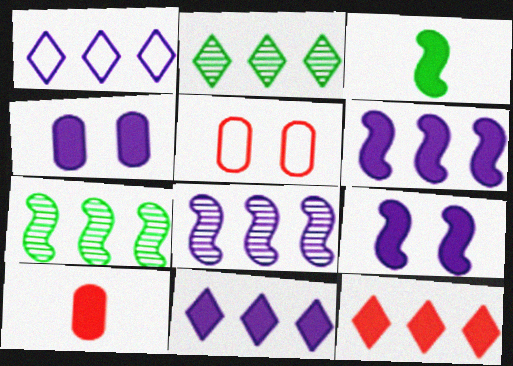[[1, 2, 12], 
[3, 4, 12]]